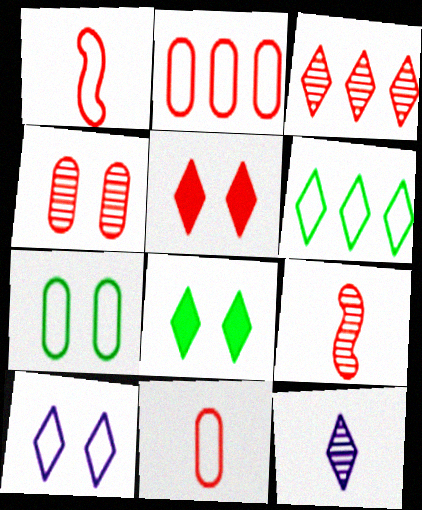[[2, 5, 9], 
[3, 4, 9], 
[5, 6, 12]]